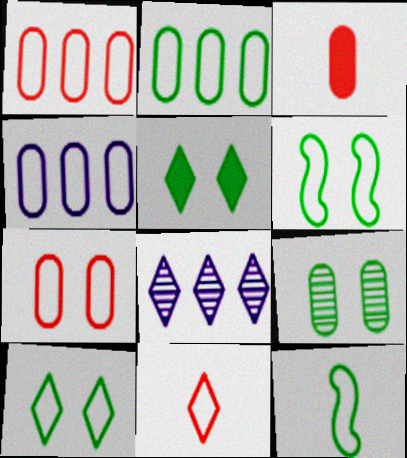[[1, 2, 4], 
[2, 10, 12], 
[3, 4, 9], 
[3, 6, 8], 
[4, 6, 11], 
[5, 6, 9], 
[5, 8, 11]]